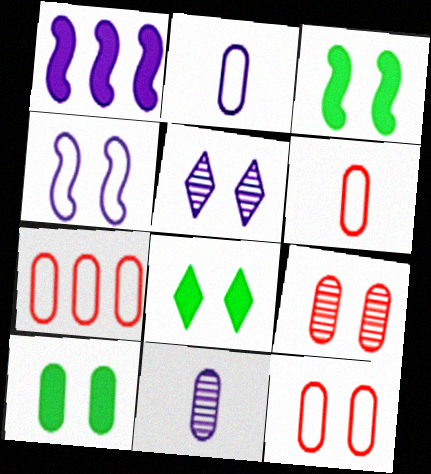[[1, 2, 5], 
[3, 5, 12], 
[3, 8, 10], 
[4, 8, 9], 
[6, 7, 12], 
[7, 10, 11]]